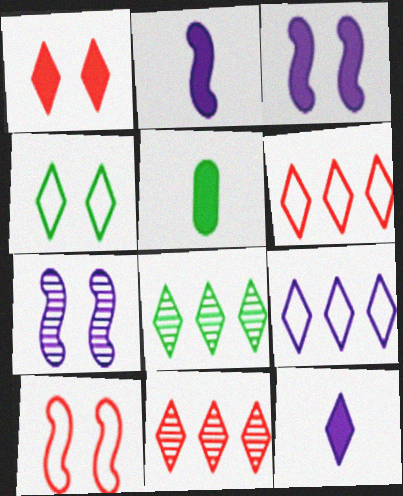[[4, 11, 12], 
[5, 6, 7]]